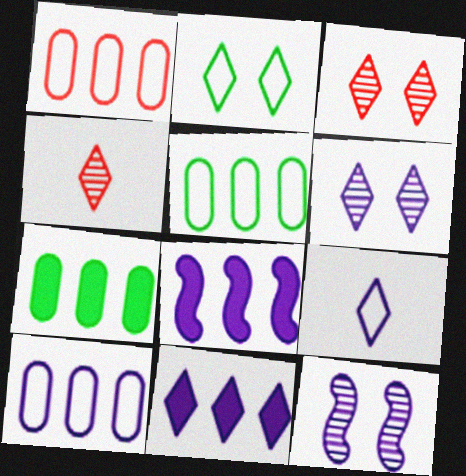[[1, 5, 10], 
[2, 4, 11], 
[6, 9, 11]]